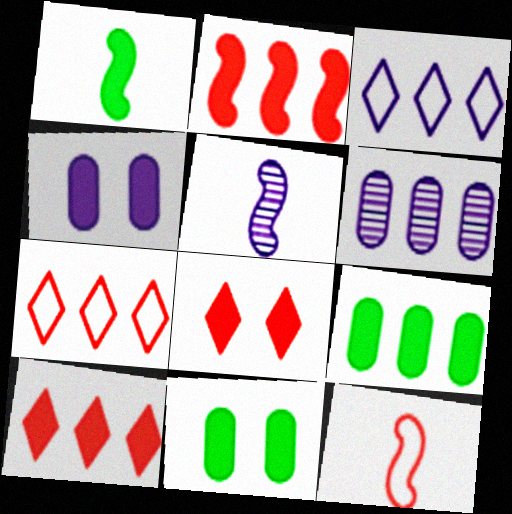[[1, 4, 10], 
[1, 5, 12], 
[3, 4, 5], 
[5, 7, 11]]